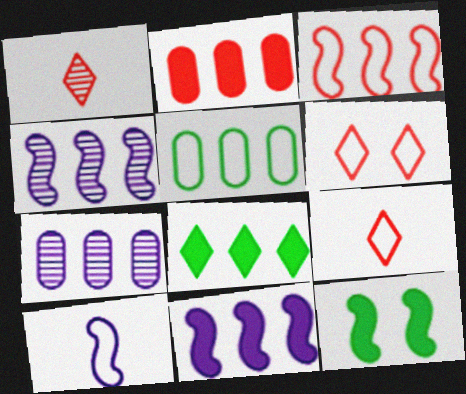[[2, 5, 7], 
[2, 8, 11], 
[3, 7, 8], 
[5, 6, 10], 
[7, 9, 12]]